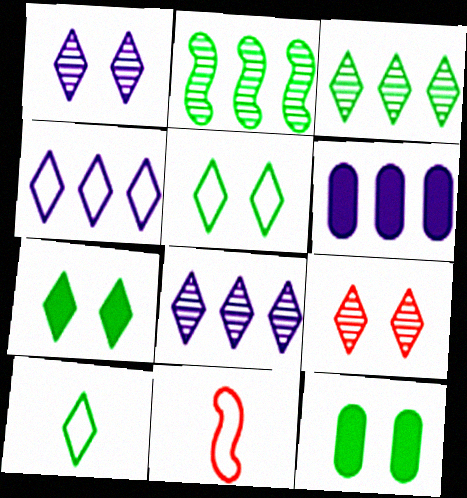[[2, 10, 12], 
[3, 7, 10], 
[8, 11, 12]]